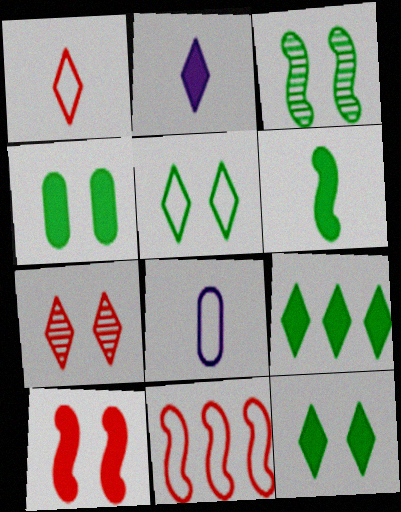[[3, 4, 5], 
[4, 6, 9], 
[5, 8, 11]]